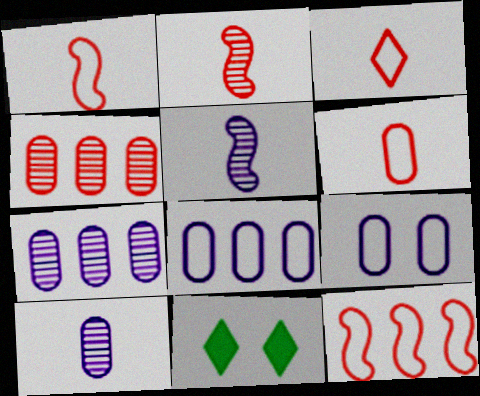[[1, 3, 6], 
[1, 7, 11], 
[2, 8, 11], 
[10, 11, 12]]